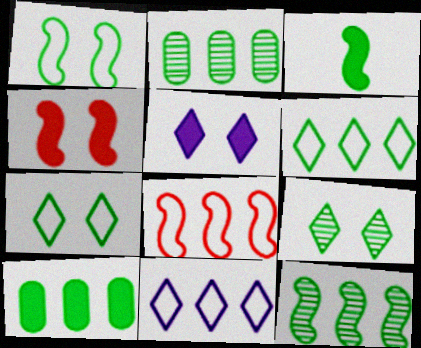[[1, 3, 12], 
[2, 3, 7], 
[6, 10, 12]]